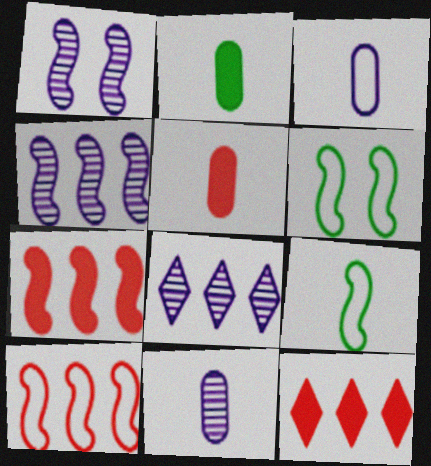[[1, 7, 9], 
[1, 8, 11], 
[5, 6, 8], 
[6, 11, 12]]